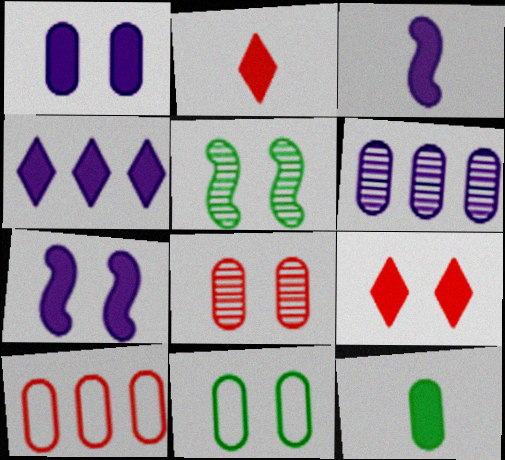[[1, 3, 4], 
[1, 8, 11], 
[2, 3, 12]]